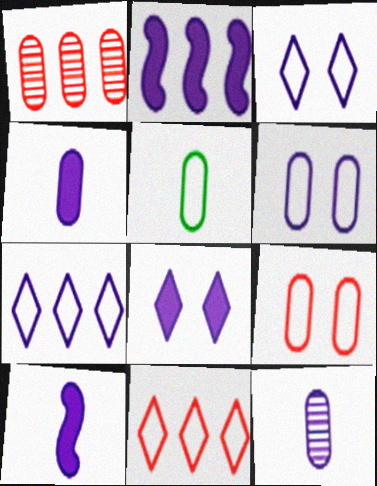[[2, 3, 12], 
[2, 4, 8]]